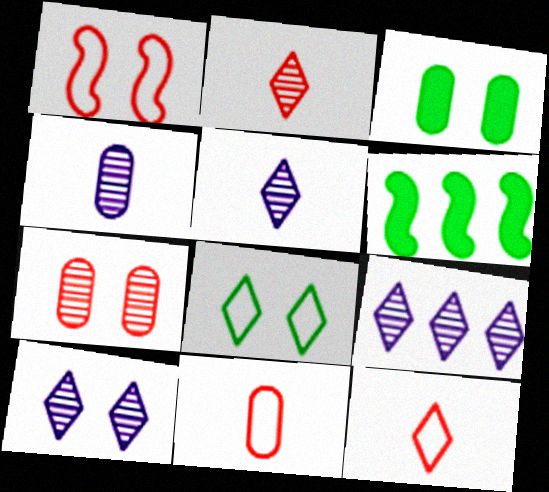[[1, 3, 10], 
[5, 9, 10], 
[6, 10, 11]]